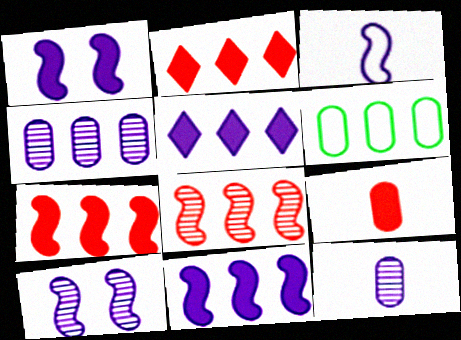[[3, 10, 11], 
[5, 6, 8]]